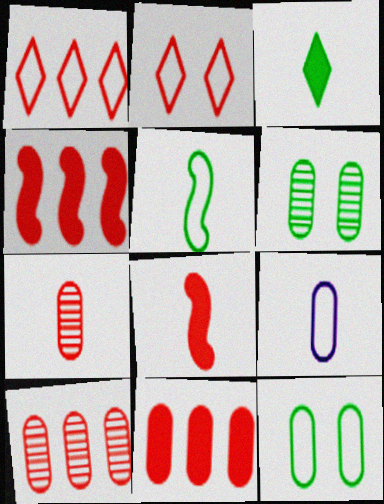[[1, 4, 10], 
[2, 4, 7], 
[2, 8, 10], 
[6, 9, 11]]